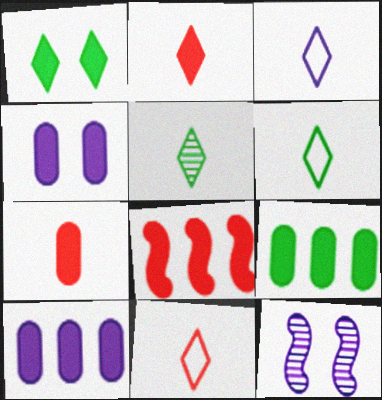[[2, 3, 5], 
[3, 6, 11], 
[3, 10, 12], 
[4, 7, 9], 
[9, 11, 12]]